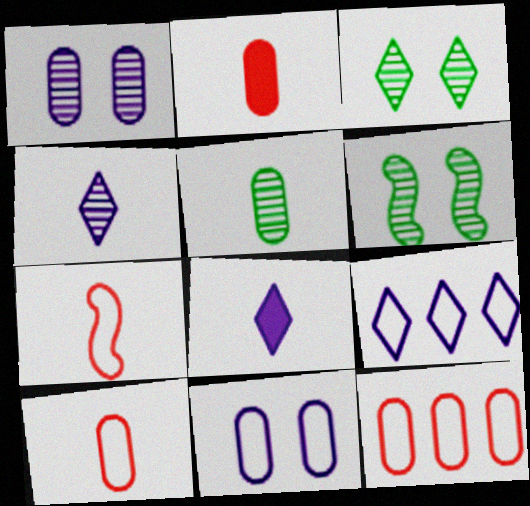[[2, 6, 9], 
[5, 7, 8], 
[6, 8, 12]]